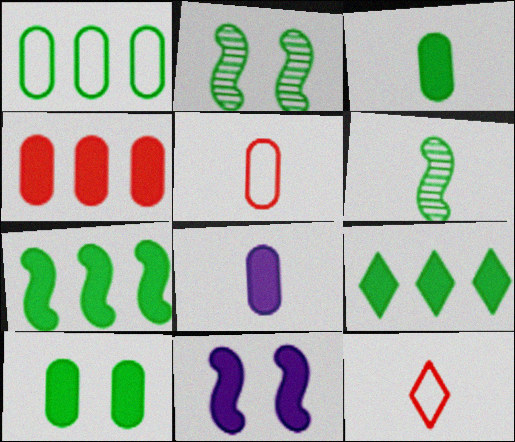[[4, 8, 10], 
[6, 8, 12]]